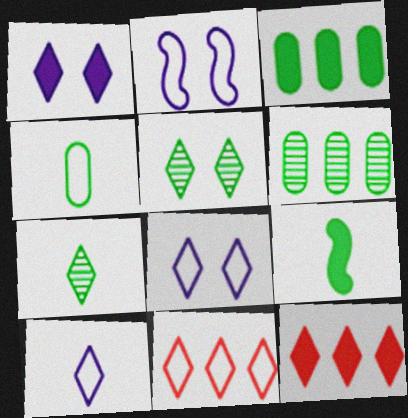[[1, 7, 11], 
[2, 4, 11], 
[4, 7, 9], 
[5, 10, 12], 
[7, 8, 12]]